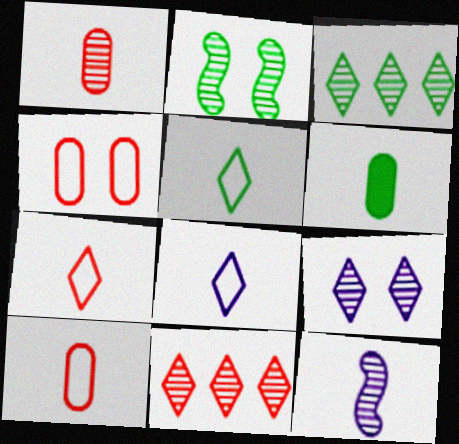[[5, 7, 8], 
[6, 7, 12]]